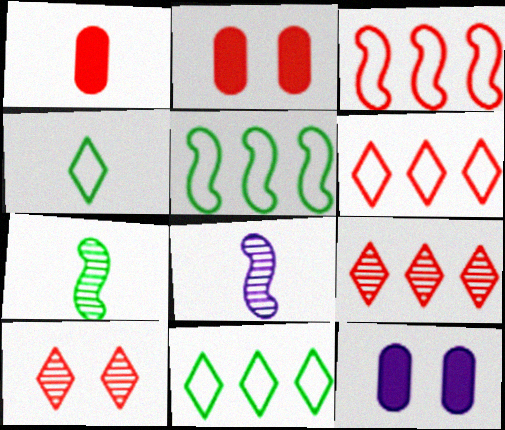[[1, 3, 10], 
[1, 4, 8], 
[2, 8, 11], 
[6, 7, 12]]